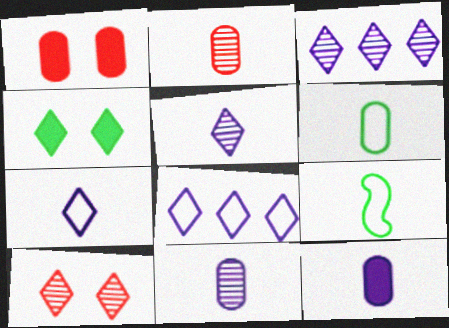[[1, 3, 9], 
[2, 6, 12]]